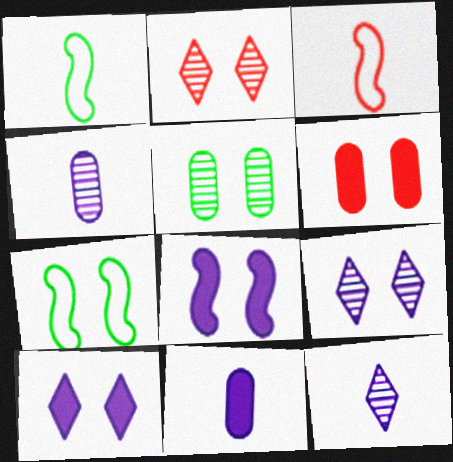[[6, 7, 9]]